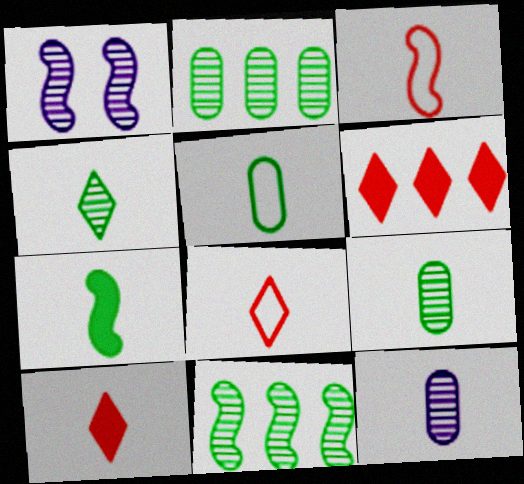[[1, 5, 6], 
[4, 5, 7], 
[7, 8, 12]]